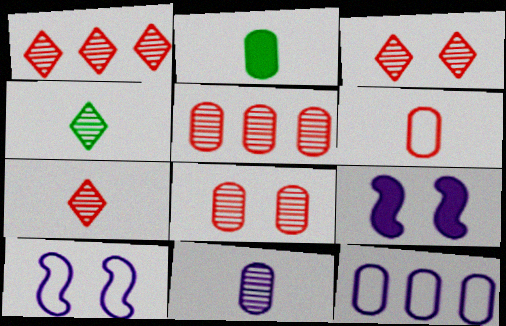[[1, 2, 10], 
[1, 3, 7], 
[2, 6, 11], 
[2, 8, 12]]